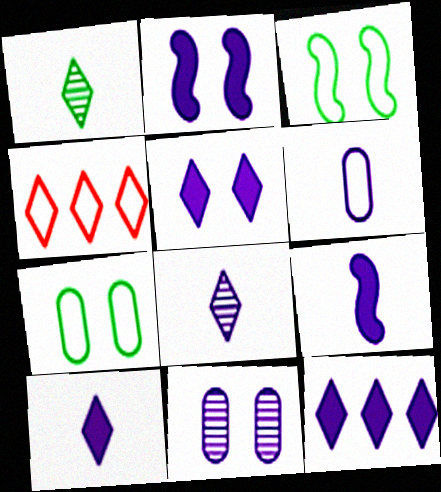[[1, 4, 5], 
[3, 4, 6], 
[5, 10, 12], 
[6, 8, 9]]